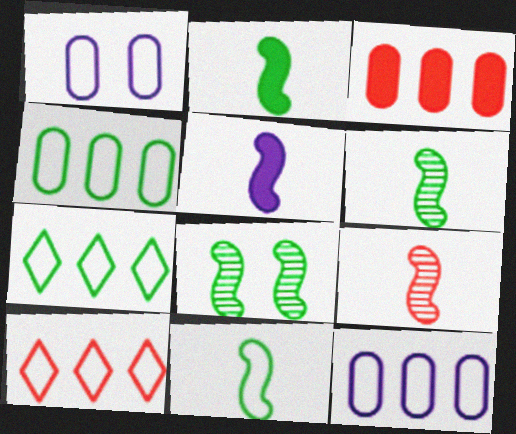[[1, 10, 11], 
[2, 6, 11], 
[5, 9, 11]]